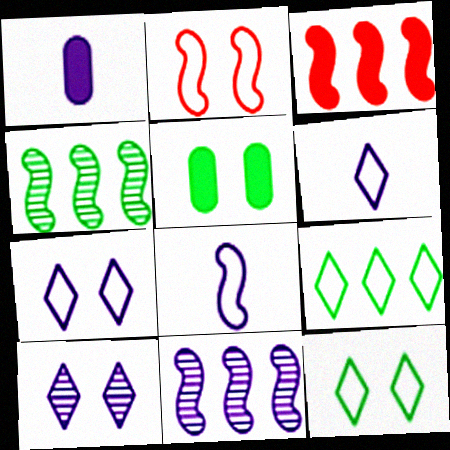[[1, 7, 11], 
[2, 5, 10]]